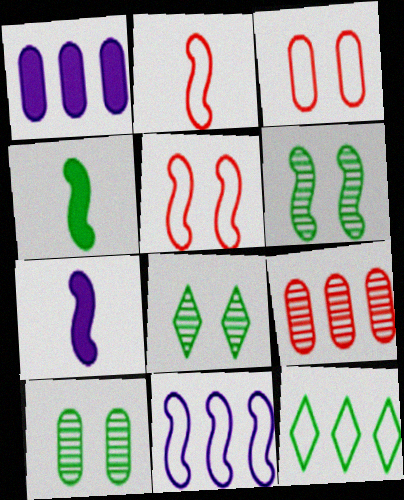[[1, 2, 8], 
[4, 10, 12], 
[6, 8, 10]]